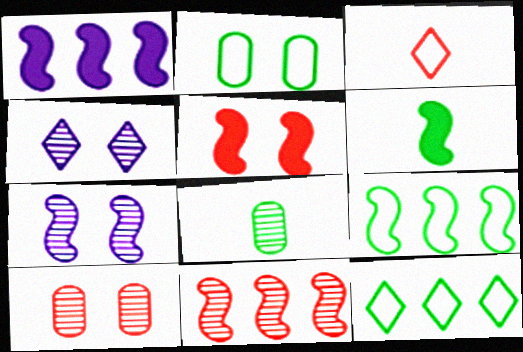[[1, 5, 6], 
[1, 9, 11], 
[2, 4, 5], 
[4, 8, 11]]